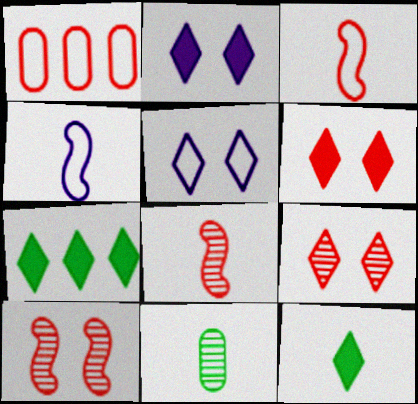[[1, 6, 8]]